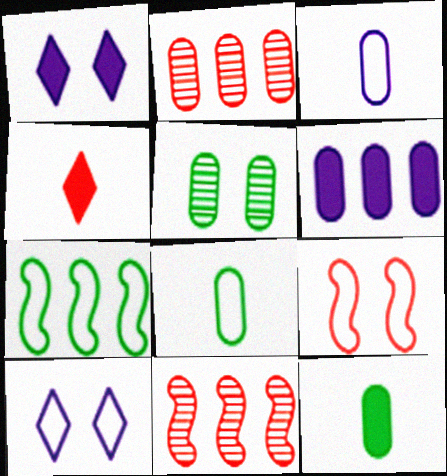[[1, 5, 9], 
[1, 8, 11], 
[2, 4, 9], 
[10, 11, 12]]